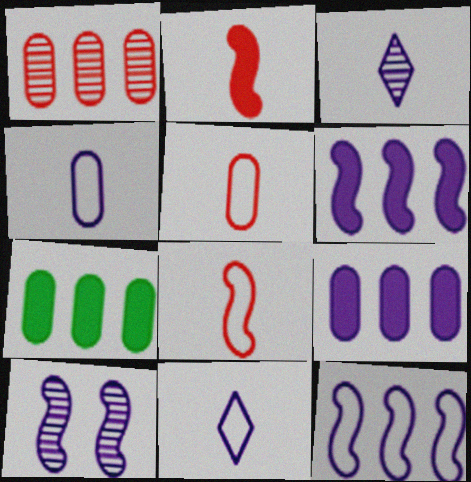[[9, 10, 11]]